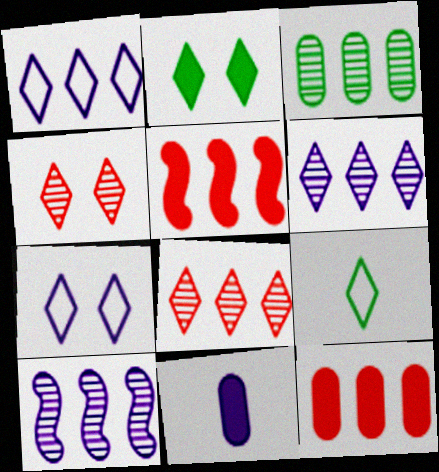[[1, 3, 5], 
[2, 4, 7], 
[2, 5, 11], 
[3, 8, 10], 
[7, 10, 11]]